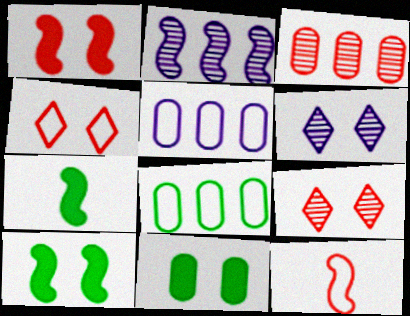[[2, 10, 12], 
[5, 7, 9]]